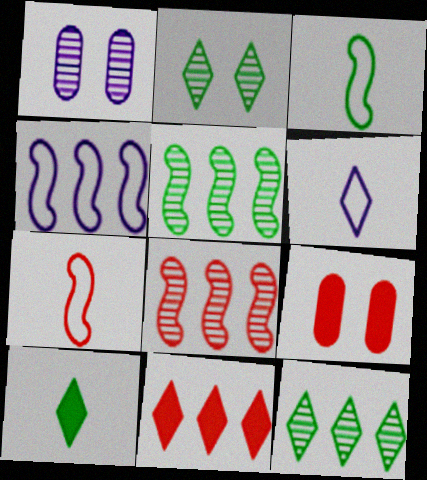[[1, 3, 11], 
[2, 6, 11], 
[5, 6, 9]]